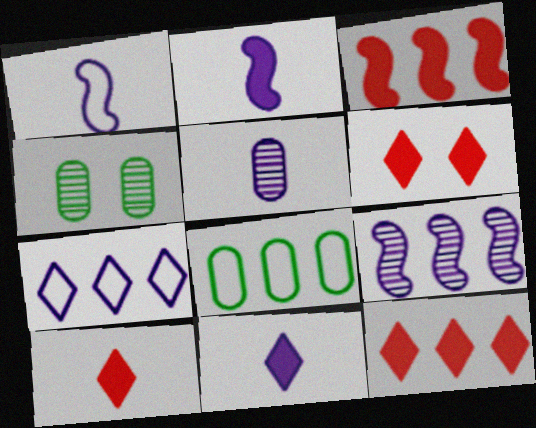[[1, 4, 12], 
[1, 5, 11], 
[6, 10, 12], 
[8, 9, 12]]